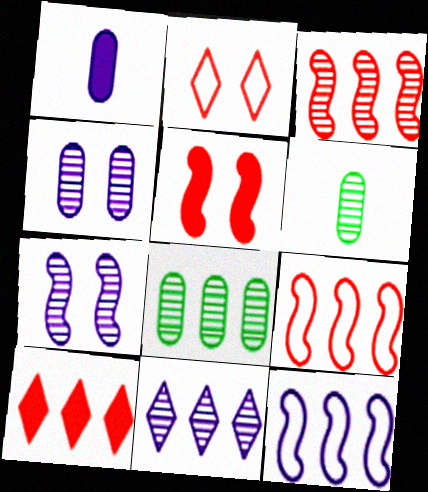[[3, 8, 11], 
[8, 10, 12]]